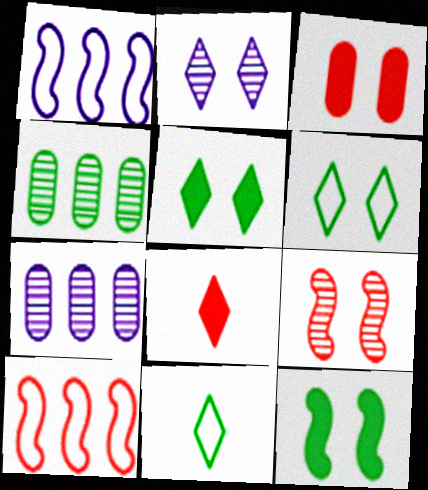[[4, 11, 12]]